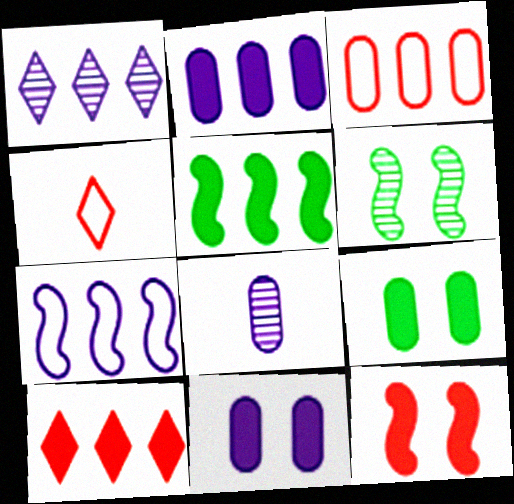[[1, 2, 7], 
[1, 3, 5], 
[2, 4, 6], 
[2, 5, 10], 
[3, 8, 9]]